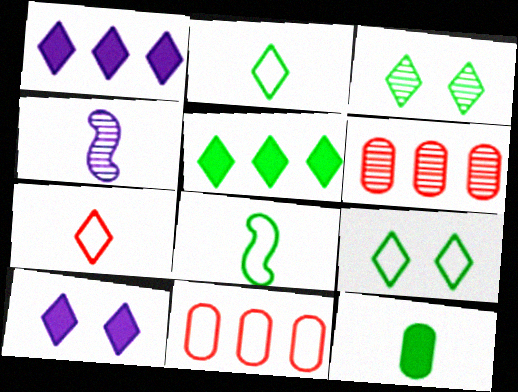[[1, 3, 7], 
[2, 3, 5], 
[3, 4, 6], 
[4, 7, 12], 
[6, 8, 10]]